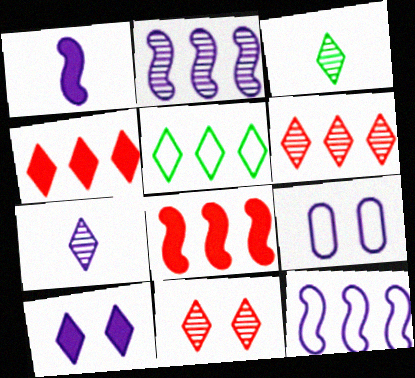[[3, 8, 9]]